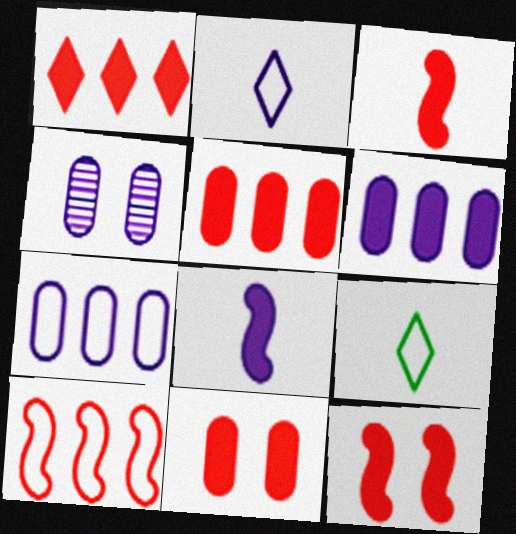[[1, 3, 11]]